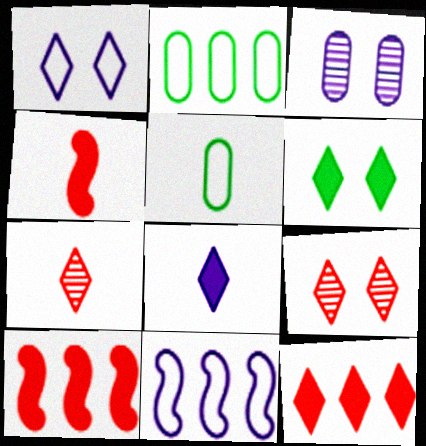[[1, 6, 9], 
[3, 8, 11], 
[6, 8, 12]]